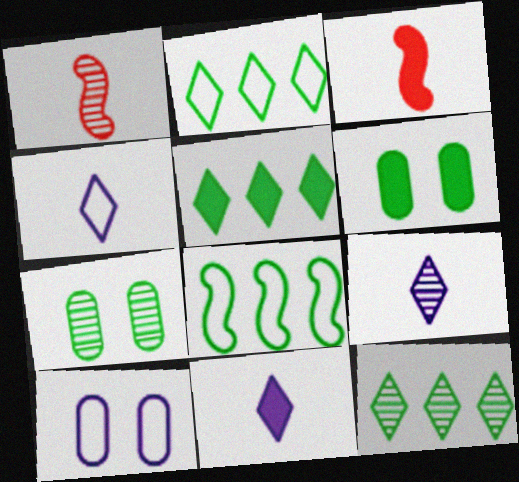[[1, 5, 10], 
[2, 5, 12], 
[3, 10, 12], 
[4, 9, 11]]